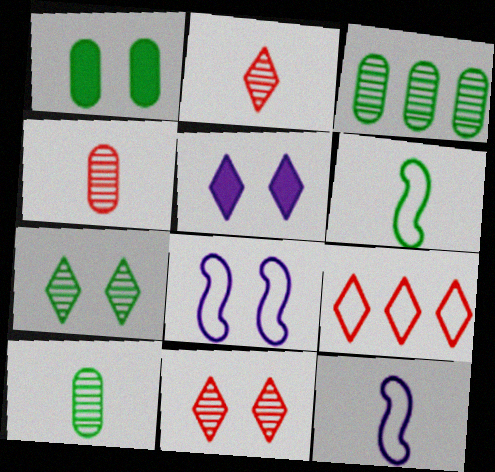[[1, 8, 11]]